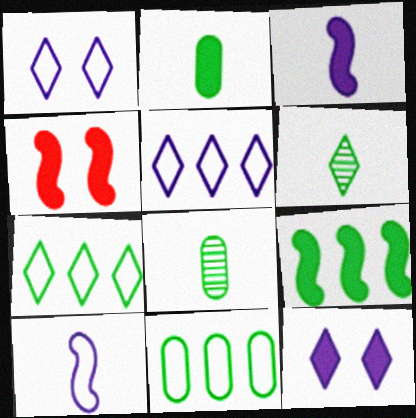[[3, 4, 9], 
[4, 5, 8]]